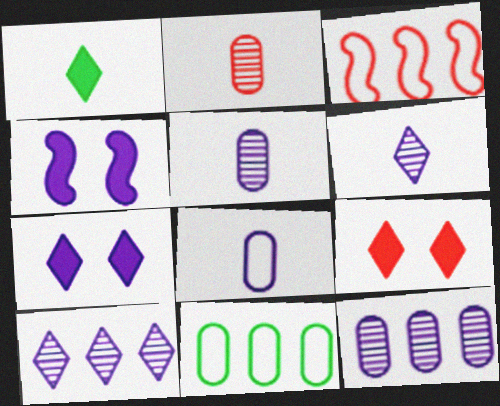[[2, 3, 9], 
[4, 8, 10]]